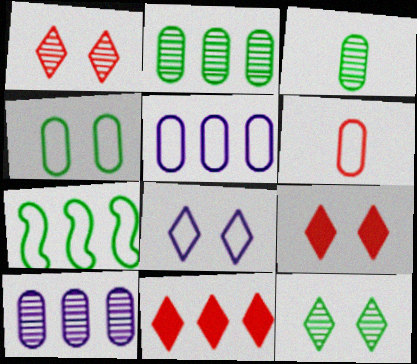[[4, 5, 6], 
[6, 7, 8], 
[7, 10, 11], 
[8, 9, 12]]